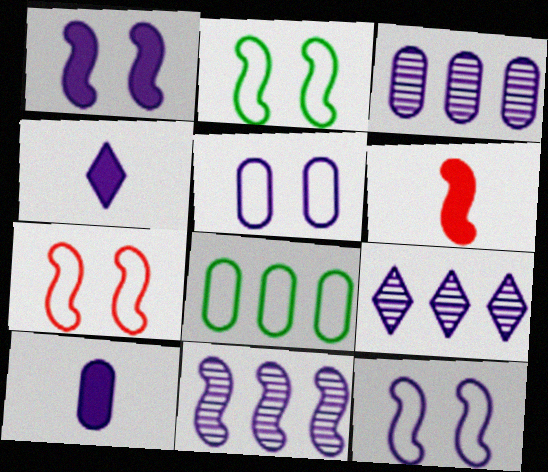[[2, 6, 11], 
[2, 7, 12], 
[3, 4, 12], 
[3, 5, 10], 
[3, 9, 11], 
[4, 5, 11], 
[9, 10, 12]]